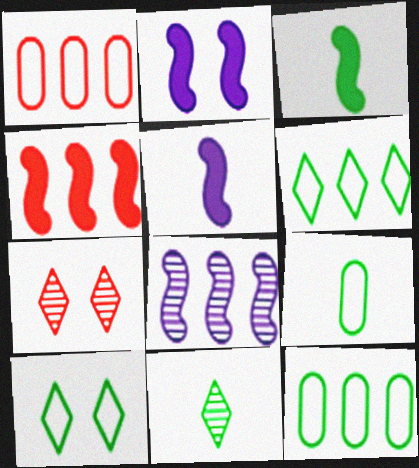[[1, 2, 11], 
[2, 3, 4], 
[3, 9, 11], 
[5, 7, 12]]